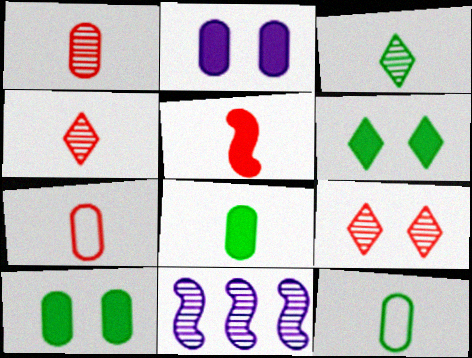[[4, 5, 7], 
[6, 7, 11]]